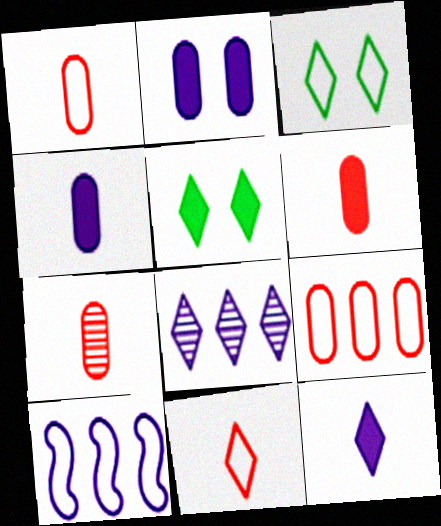[[1, 3, 10], 
[1, 6, 7], 
[5, 7, 10], 
[5, 8, 11]]